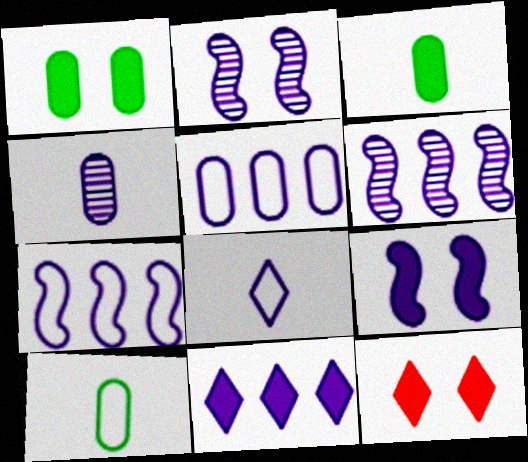[[1, 9, 12], 
[5, 6, 11], 
[6, 10, 12]]